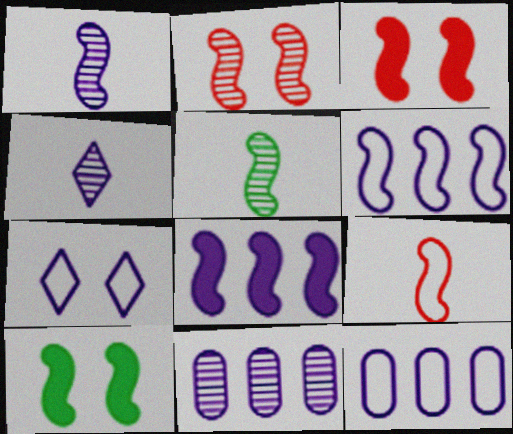[[3, 5, 6]]